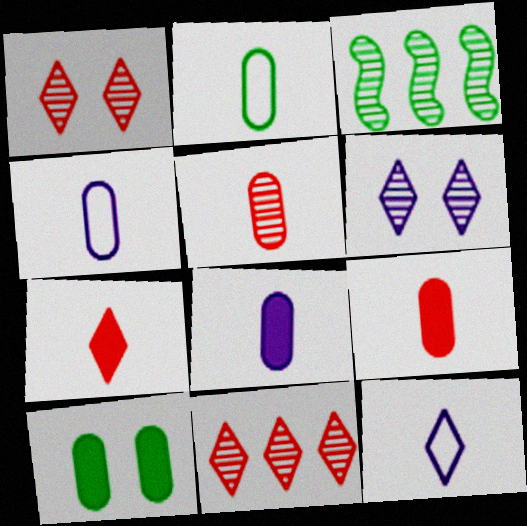[[2, 5, 8], 
[3, 5, 6]]